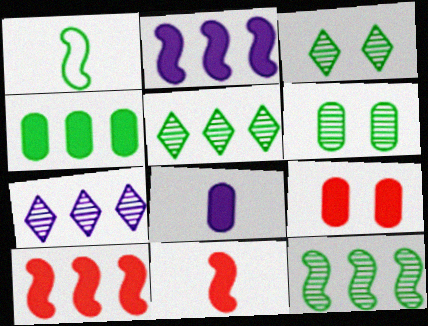[[1, 3, 4], 
[1, 7, 9], 
[4, 8, 9]]